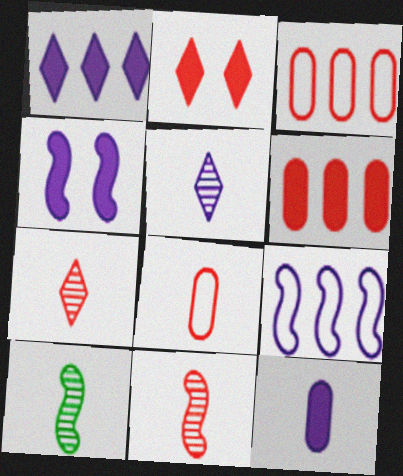[[1, 4, 12], 
[2, 3, 11]]